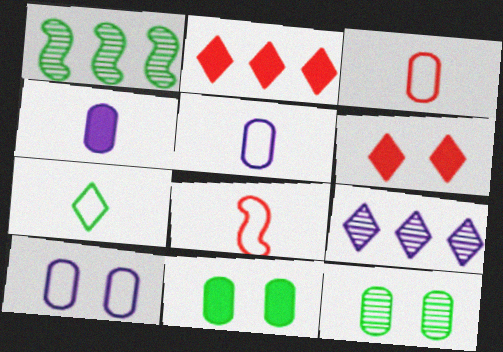[[1, 5, 6], 
[1, 7, 11], 
[5, 7, 8], 
[6, 7, 9], 
[8, 9, 11]]